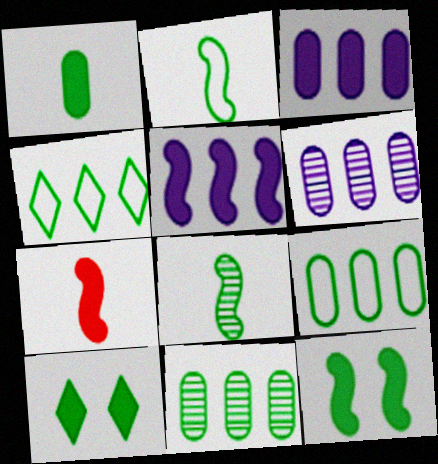[[2, 10, 11], 
[3, 7, 10], 
[5, 7, 12], 
[8, 9, 10]]